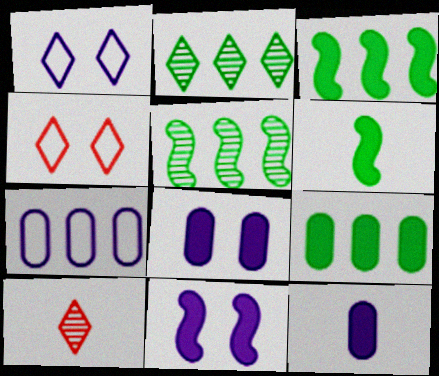[[4, 5, 12]]